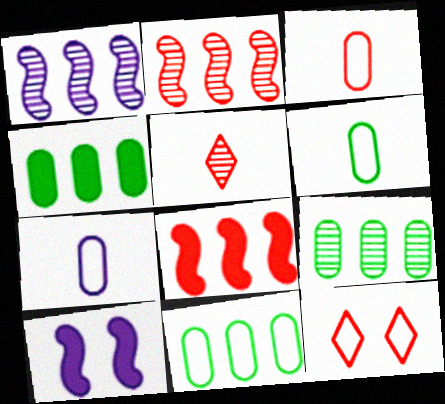[[3, 6, 7], 
[4, 9, 11], 
[5, 10, 11]]